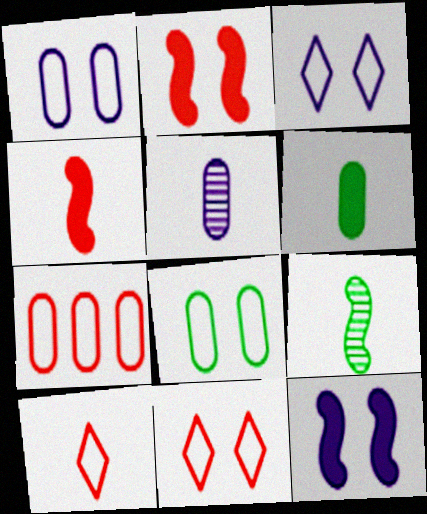[]